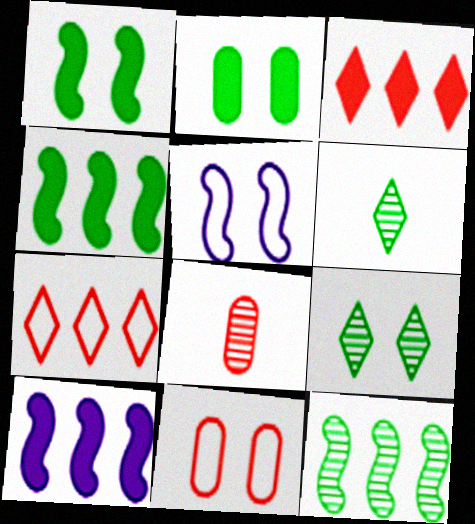[[6, 10, 11]]